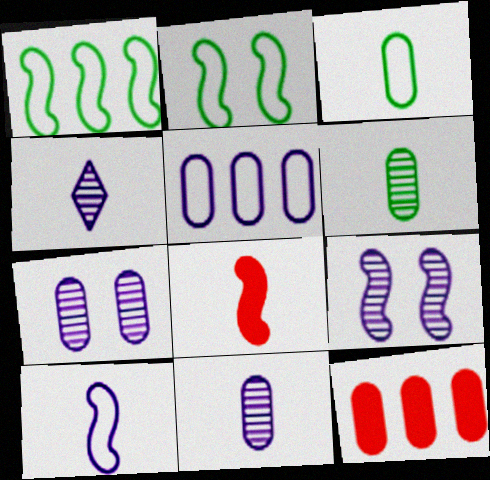[[1, 8, 9], 
[2, 4, 12], 
[3, 4, 8], 
[3, 7, 12]]